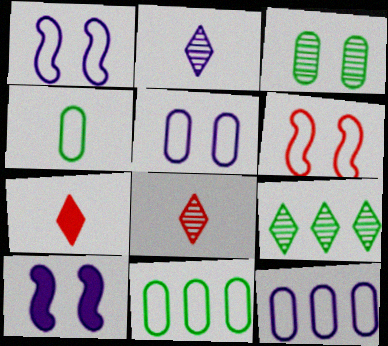[[2, 10, 12], 
[8, 10, 11]]